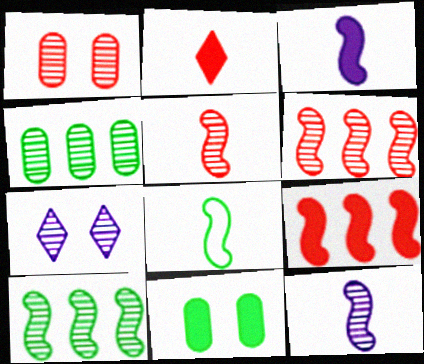[[3, 5, 8], 
[4, 5, 7]]